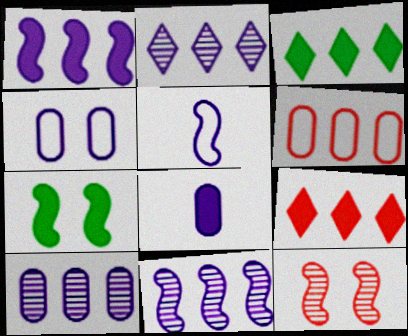[[2, 10, 11], 
[3, 6, 11], 
[4, 8, 10], 
[7, 8, 9]]